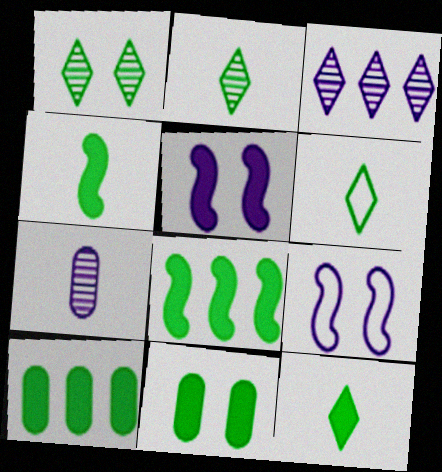[[2, 6, 12], 
[8, 11, 12]]